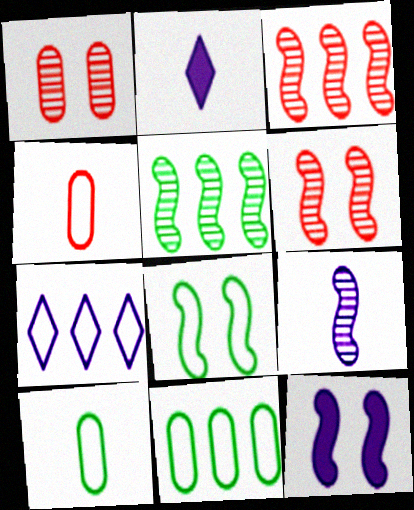[[2, 6, 11], 
[4, 7, 8], 
[5, 6, 9], 
[6, 8, 12]]